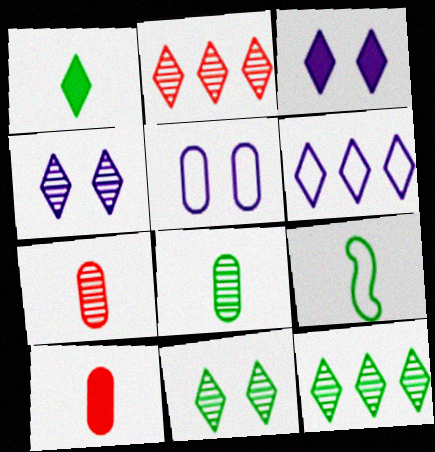[[1, 8, 9]]